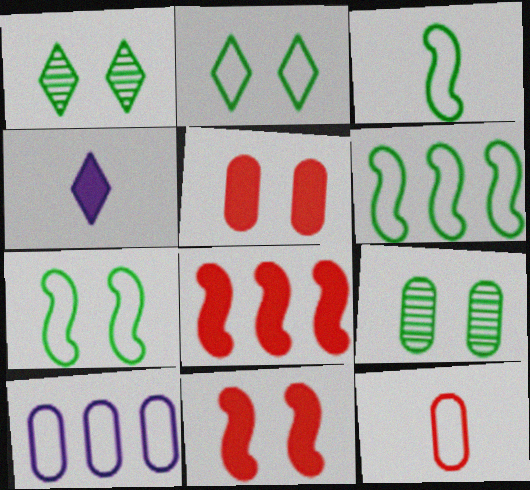[[3, 6, 7]]